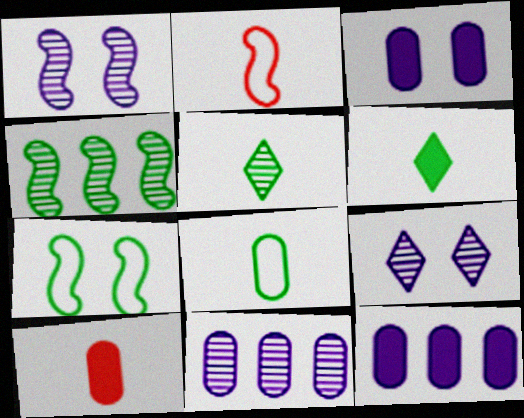[]